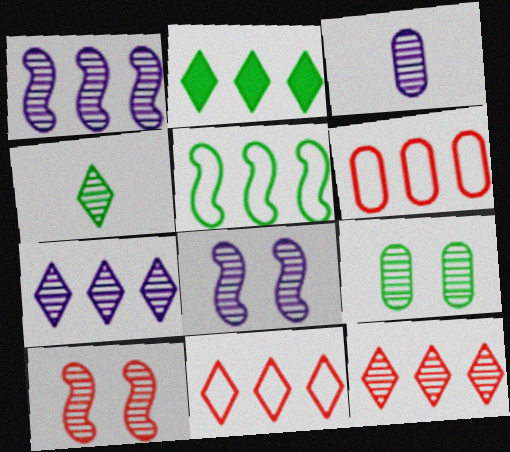[[1, 2, 6], 
[2, 7, 11], 
[3, 7, 8]]